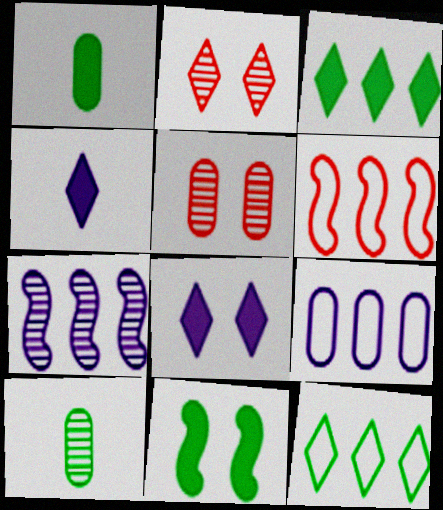[[1, 3, 11], 
[1, 5, 9], 
[2, 4, 12], 
[2, 7, 10], 
[6, 8, 10], 
[6, 9, 12], 
[10, 11, 12]]